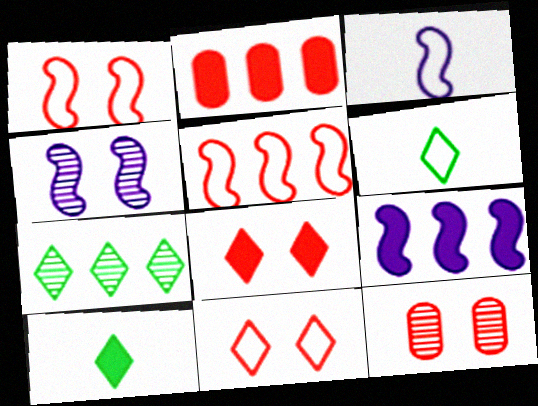[[1, 8, 12], 
[2, 4, 6], 
[3, 4, 9], 
[6, 9, 12]]